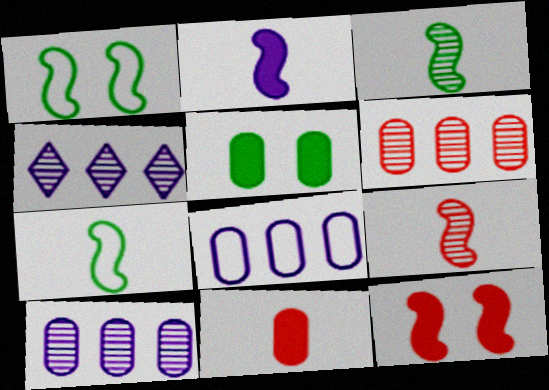[[1, 4, 11], 
[2, 7, 9]]